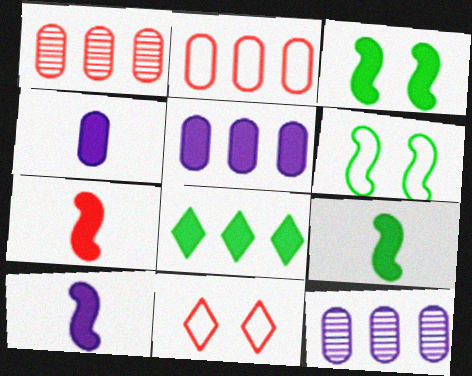[[1, 7, 11], 
[7, 9, 10], 
[9, 11, 12]]